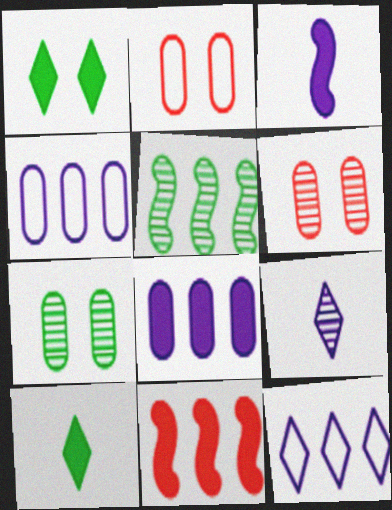[[5, 6, 9]]